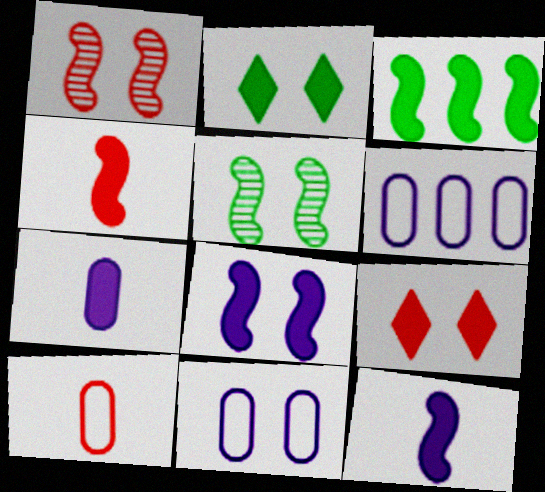[[1, 2, 11], 
[3, 4, 8], 
[3, 7, 9], 
[5, 9, 11]]